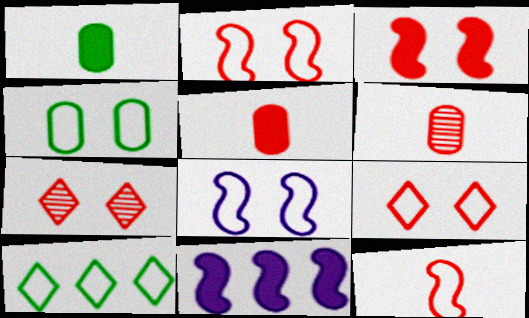[[4, 8, 9]]